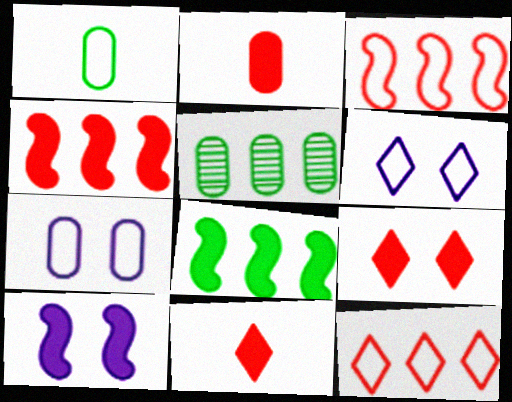[[1, 3, 6], 
[2, 4, 9], 
[2, 5, 7]]